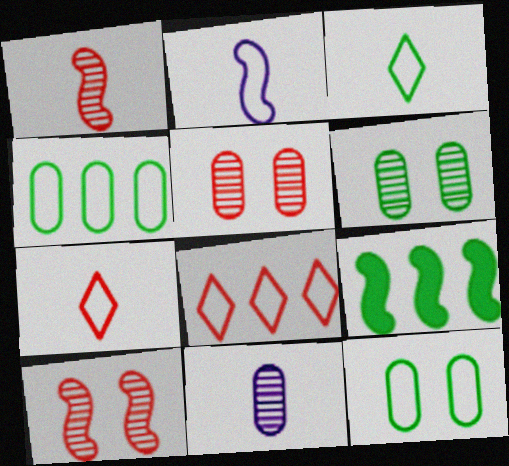[[2, 8, 12], 
[2, 9, 10], 
[3, 6, 9]]